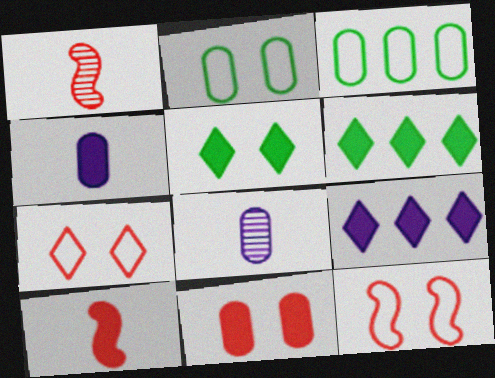[[1, 2, 9], 
[3, 8, 11], 
[6, 8, 12]]